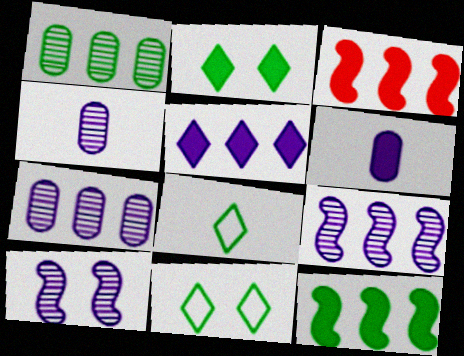[[2, 3, 6], 
[3, 4, 11]]